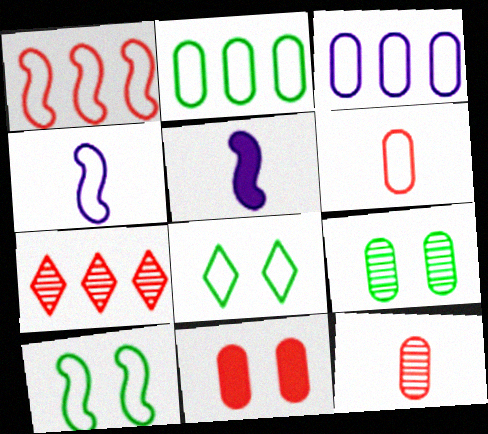[[1, 4, 10]]